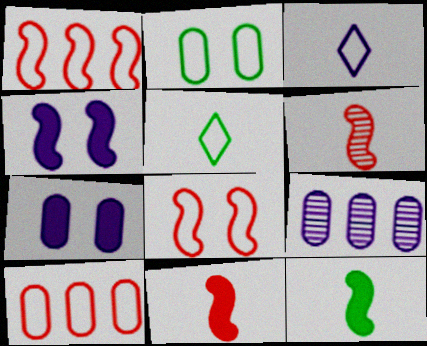[[1, 2, 3], 
[3, 4, 9]]